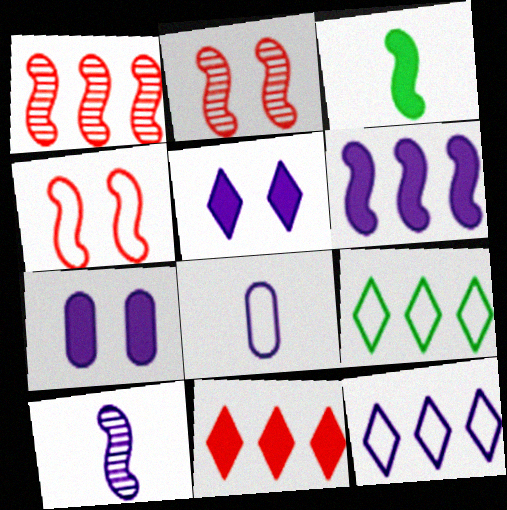[[3, 7, 11], 
[4, 8, 9], 
[7, 10, 12]]